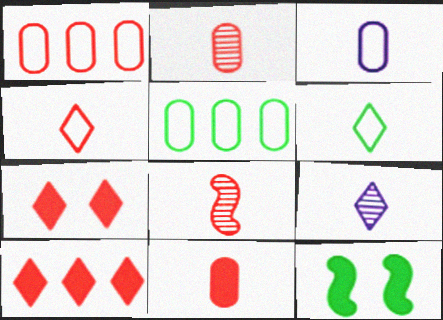[[1, 7, 8], 
[1, 9, 12], 
[4, 8, 11]]